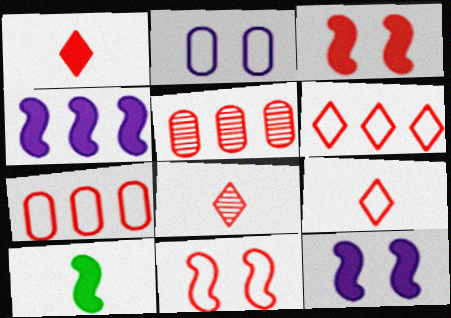[[1, 5, 11], 
[1, 8, 9], 
[3, 4, 10], 
[3, 5, 9], 
[3, 7, 8], 
[7, 9, 11]]